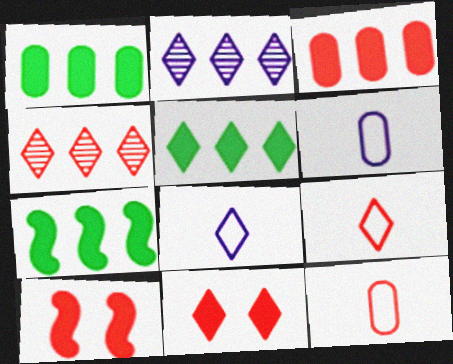[[1, 5, 7], 
[4, 9, 11], 
[4, 10, 12]]